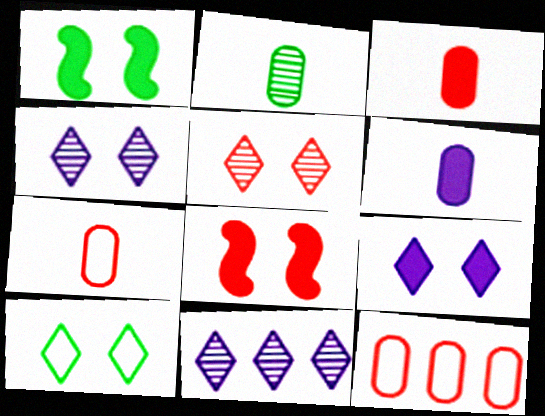[[1, 7, 11], 
[2, 6, 7], 
[5, 9, 10]]